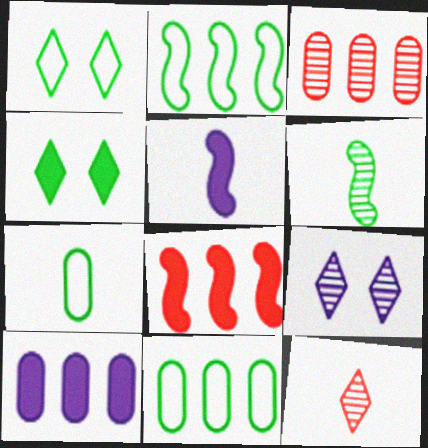[[1, 2, 7], 
[1, 3, 5], 
[3, 6, 9], 
[3, 10, 11], 
[4, 6, 11], 
[5, 7, 12], 
[7, 8, 9]]